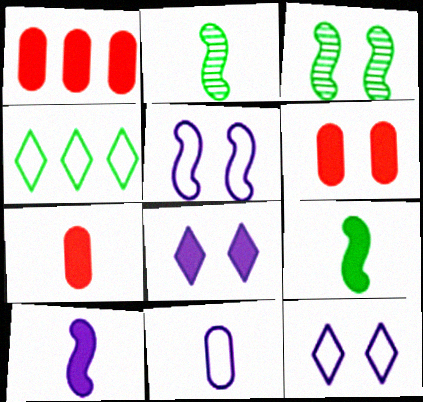[[1, 2, 12], 
[1, 6, 7], 
[1, 8, 9], 
[3, 6, 12]]